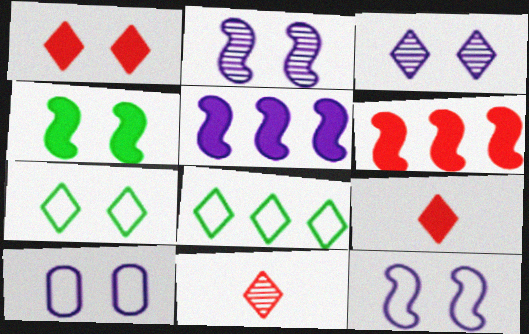[[1, 3, 7], 
[3, 8, 9]]